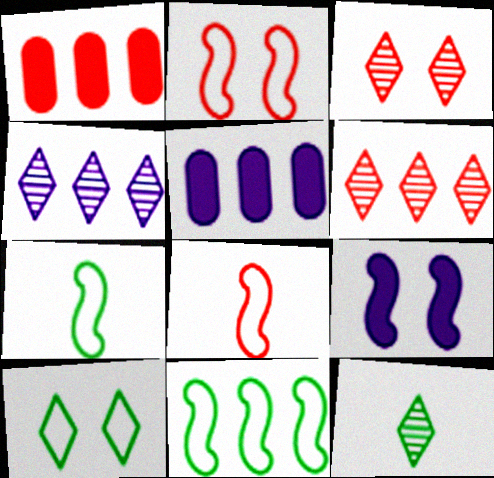[[1, 3, 8], 
[1, 4, 11], 
[2, 5, 12], 
[3, 4, 12], 
[3, 5, 7], 
[5, 6, 11]]